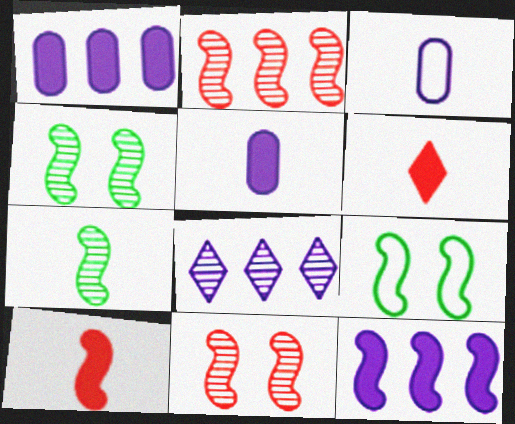[[3, 6, 7]]